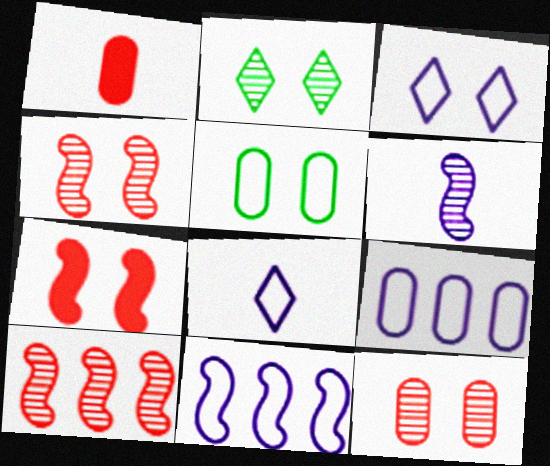[[1, 2, 11]]